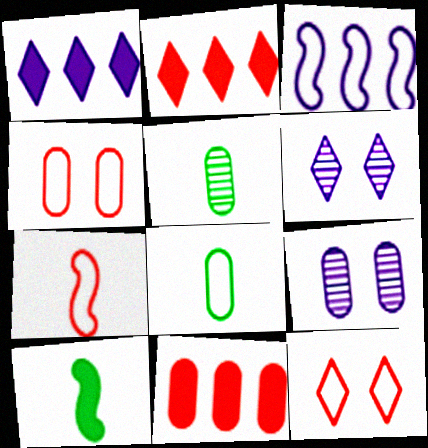[[3, 8, 12], 
[8, 9, 11]]